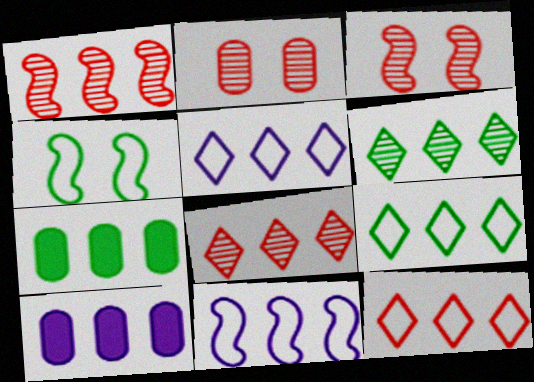[[1, 5, 7], 
[1, 9, 10], 
[5, 9, 12], 
[7, 8, 11]]